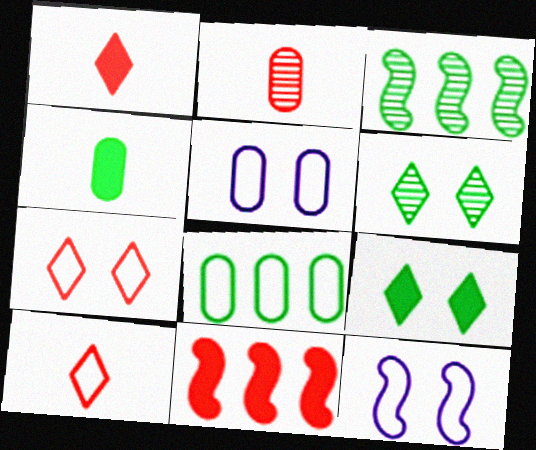[[1, 3, 5], 
[2, 7, 11], 
[8, 10, 12]]